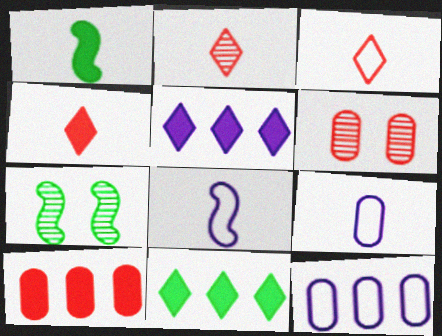[[1, 2, 9], 
[2, 3, 4], 
[4, 7, 12], 
[6, 8, 11]]